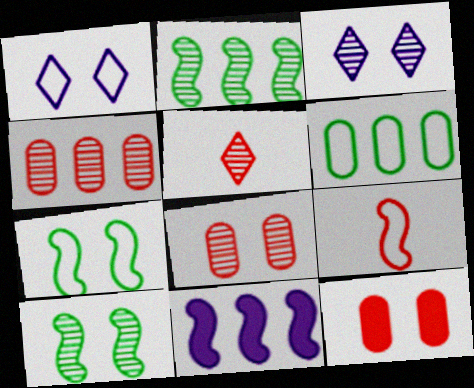[[1, 6, 9], 
[1, 10, 12], 
[3, 7, 12], 
[3, 8, 10], 
[9, 10, 11]]